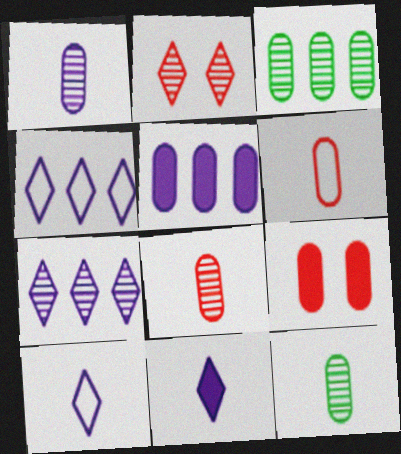[[1, 8, 12]]